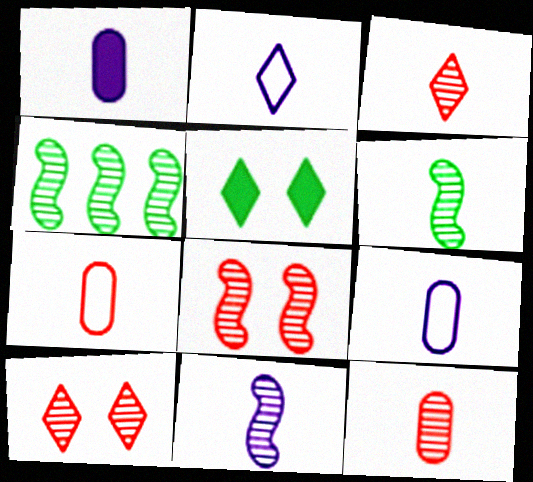[[1, 2, 11], 
[4, 8, 11]]